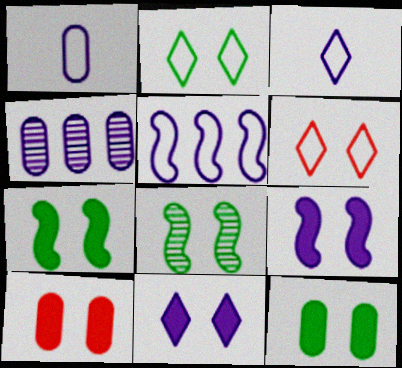[[2, 8, 12], 
[3, 4, 9], 
[7, 10, 11]]